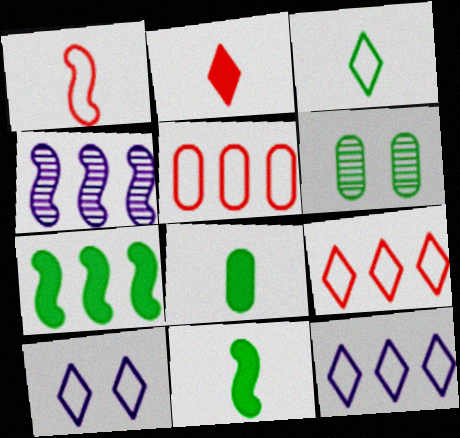[[3, 6, 7], 
[3, 9, 10]]